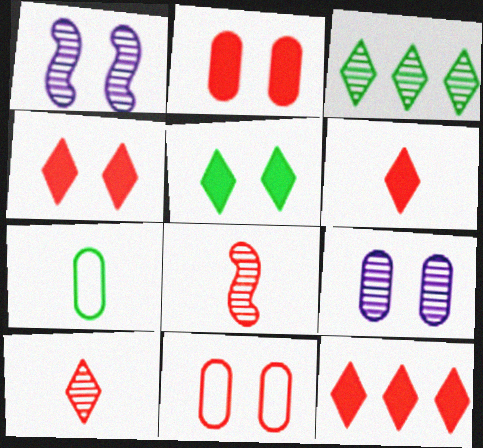[[1, 5, 11], 
[1, 7, 12], 
[3, 8, 9], 
[4, 6, 12], 
[8, 11, 12]]